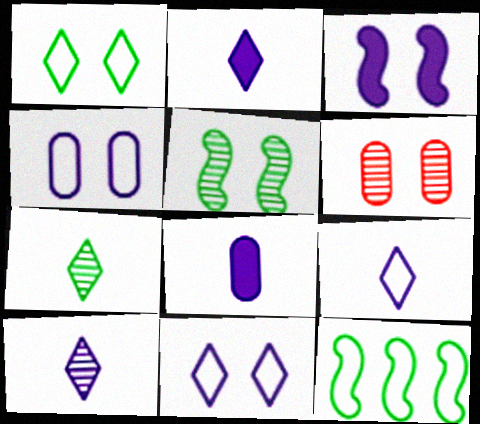[[1, 3, 6], 
[2, 6, 12], 
[2, 9, 10]]